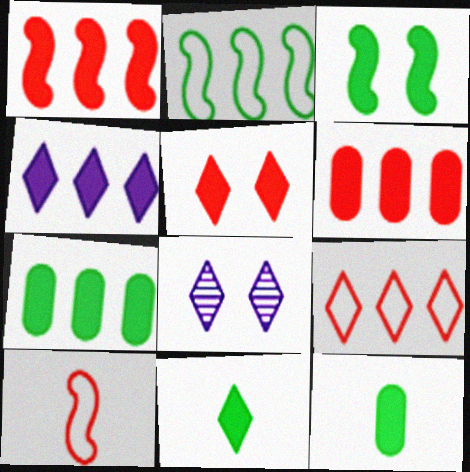[[1, 4, 7], 
[3, 7, 11], 
[4, 5, 11], 
[7, 8, 10], 
[8, 9, 11]]